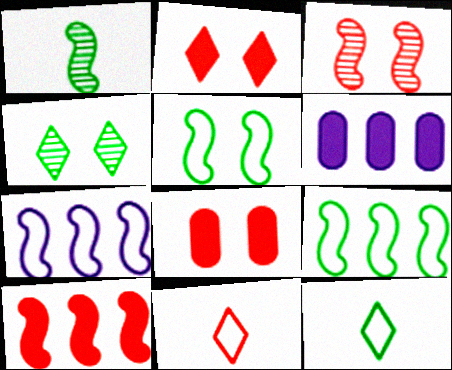[[3, 6, 12]]